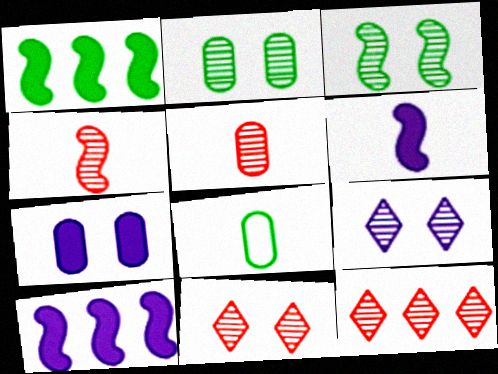[[8, 10, 11]]